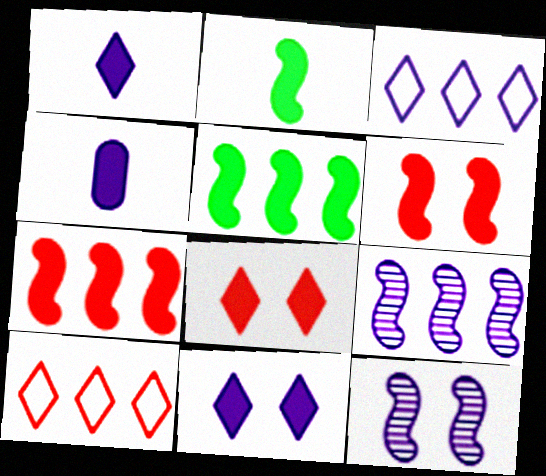[[3, 4, 12], 
[4, 5, 8]]